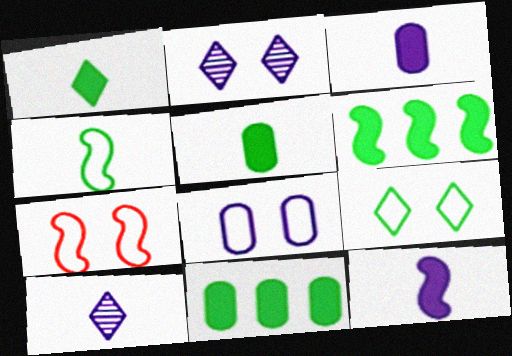[[7, 8, 9], 
[7, 10, 11]]